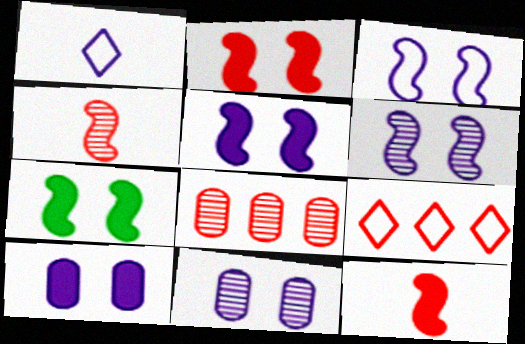[[1, 7, 8], 
[2, 5, 7], 
[3, 5, 6]]